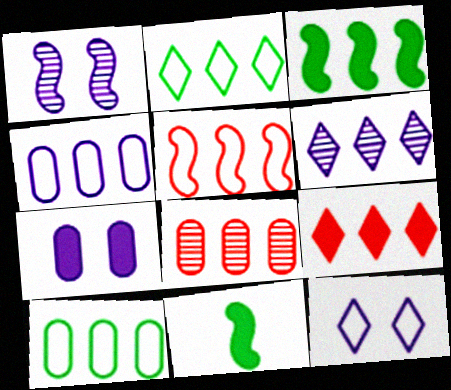[[1, 5, 11], 
[1, 7, 12], 
[2, 4, 5], 
[2, 6, 9], 
[5, 8, 9], 
[7, 9, 11], 
[8, 11, 12]]